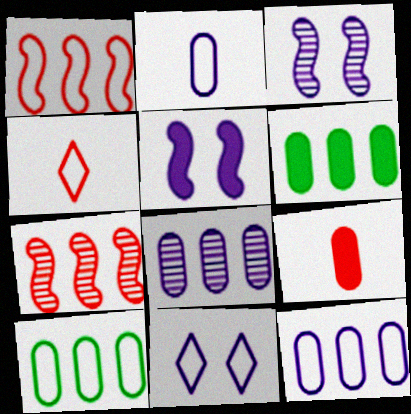[[3, 4, 6]]